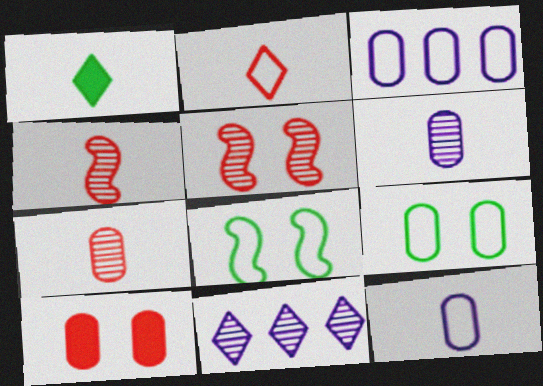[[1, 3, 5], 
[1, 4, 12], 
[2, 3, 8]]